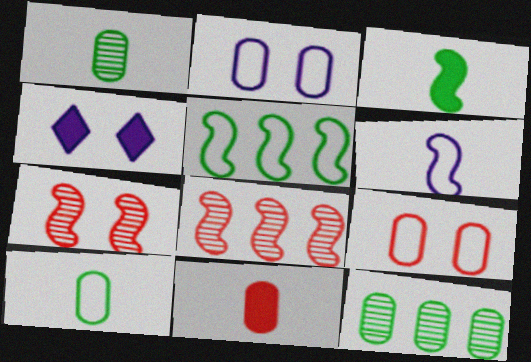[[2, 11, 12], 
[4, 8, 10]]